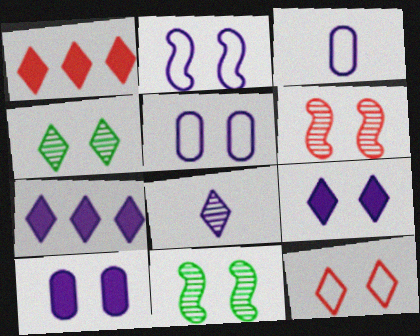[[1, 3, 11], 
[4, 9, 12], 
[10, 11, 12]]